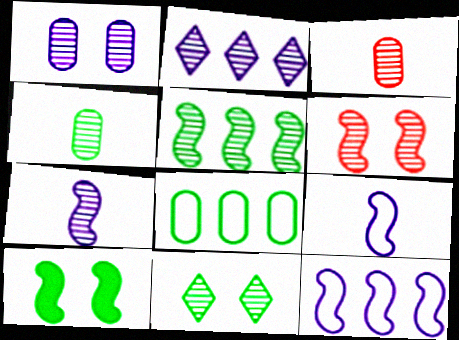[[1, 2, 7], 
[1, 6, 11], 
[2, 4, 6], 
[4, 5, 11], 
[5, 6, 7]]